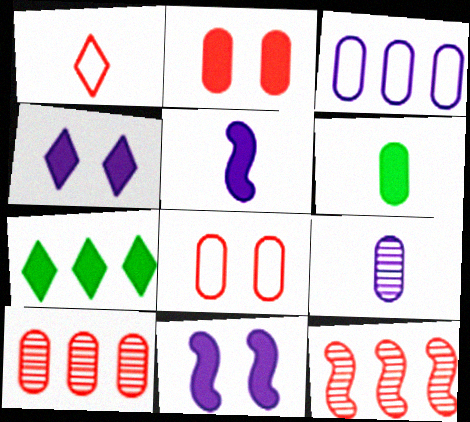[[1, 2, 12], 
[2, 5, 7], 
[3, 7, 12]]